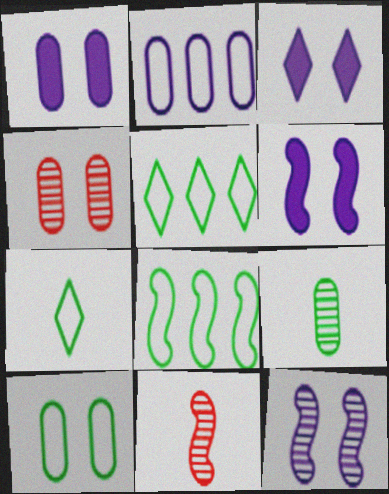[[1, 3, 6], 
[1, 4, 10], 
[1, 5, 11], 
[6, 8, 11], 
[7, 8, 10]]